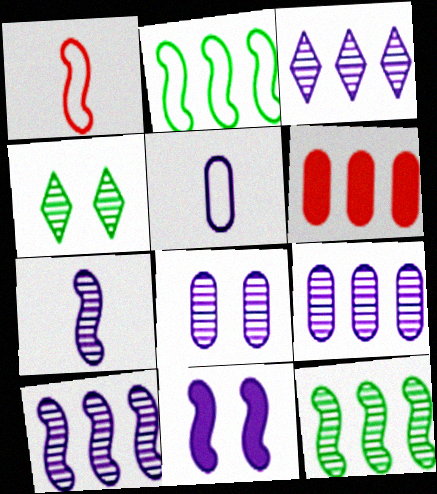[[1, 11, 12], 
[2, 3, 6], 
[3, 5, 11], 
[3, 7, 8], 
[3, 9, 10]]